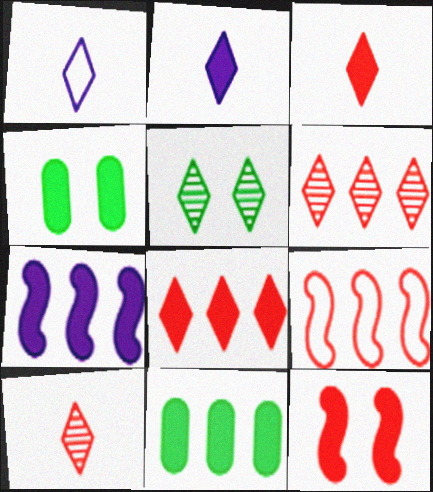[[1, 5, 8], 
[2, 11, 12], 
[3, 4, 7], 
[7, 8, 11]]